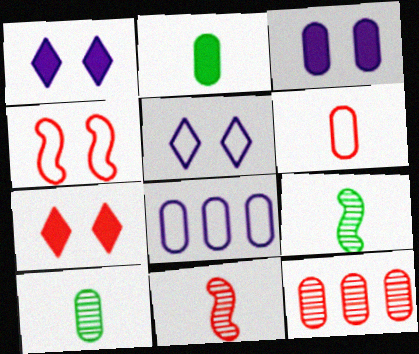[[7, 8, 9]]